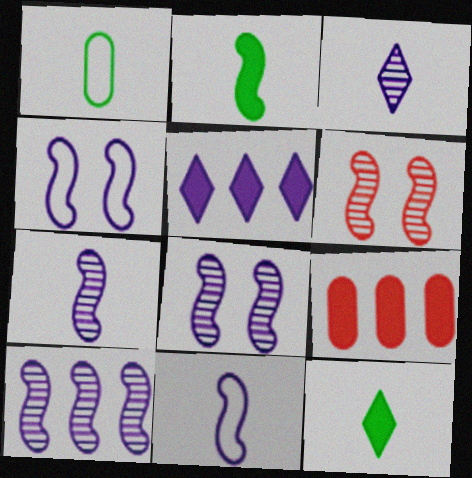[[1, 5, 6], 
[7, 8, 10]]